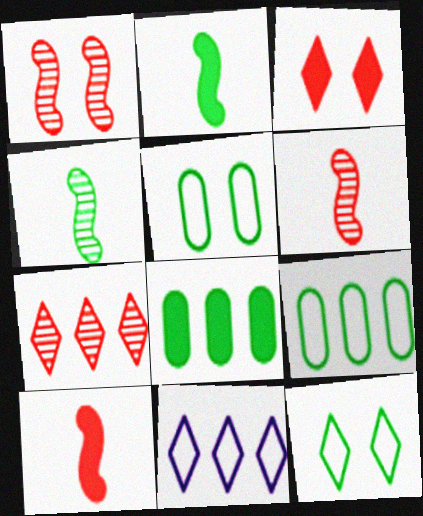[[4, 8, 12]]